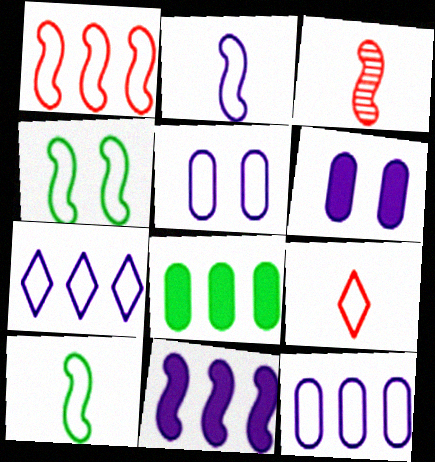[[1, 2, 4], 
[2, 5, 7], 
[3, 4, 11], 
[4, 9, 12]]